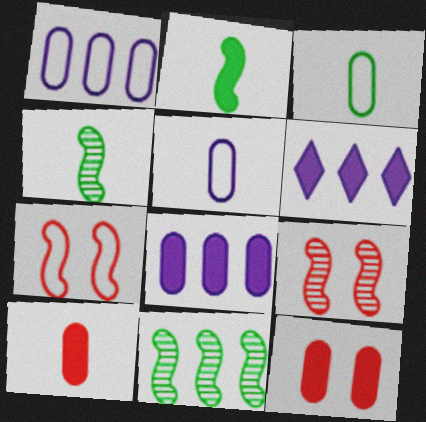[[2, 6, 12], 
[3, 6, 9]]